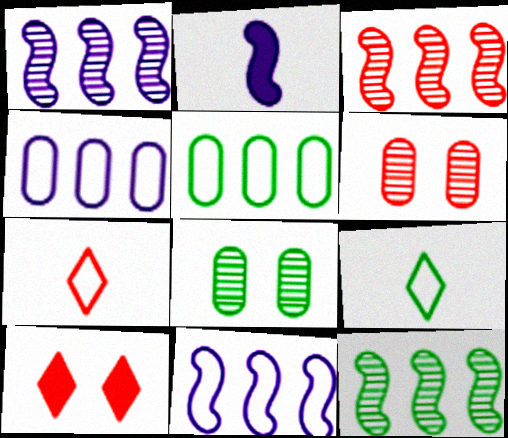[[1, 3, 12]]